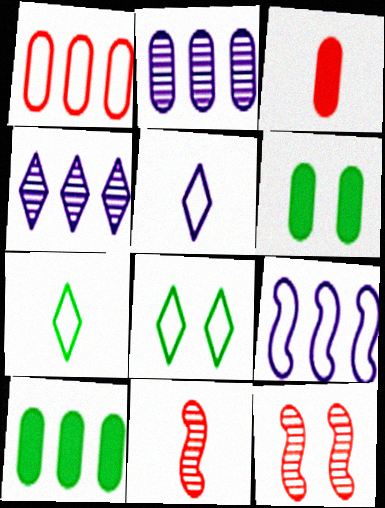[[1, 2, 10], 
[5, 10, 12]]